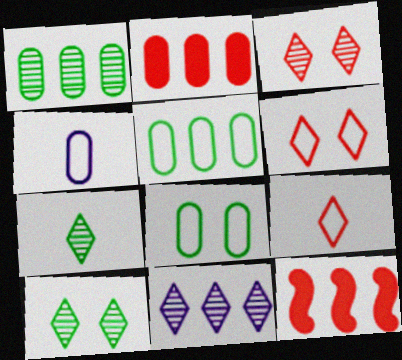[[3, 7, 11], 
[4, 10, 12], 
[5, 11, 12]]